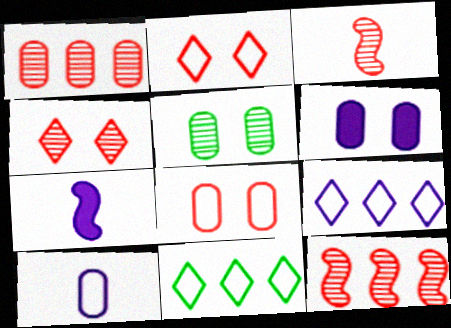[[1, 3, 4], 
[3, 6, 11], 
[5, 6, 8]]